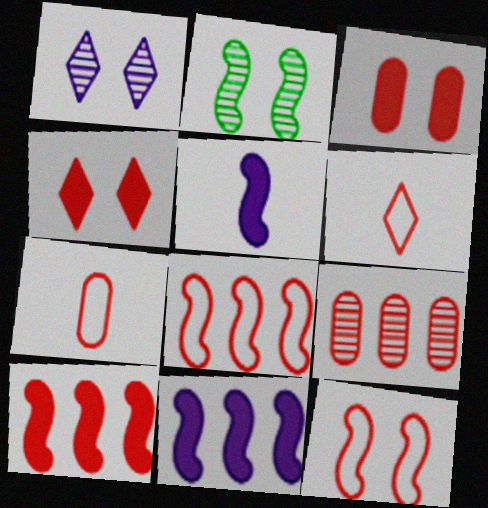[[2, 5, 8], 
[3, 7, 9]]